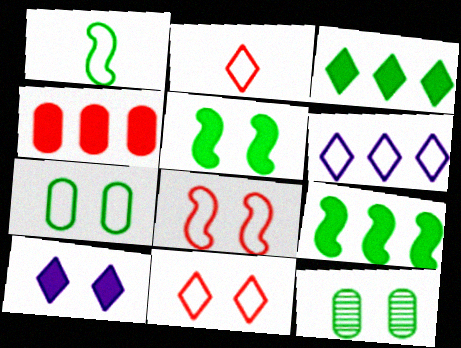[[1, 3, 12], 
[8, 10, 12]]